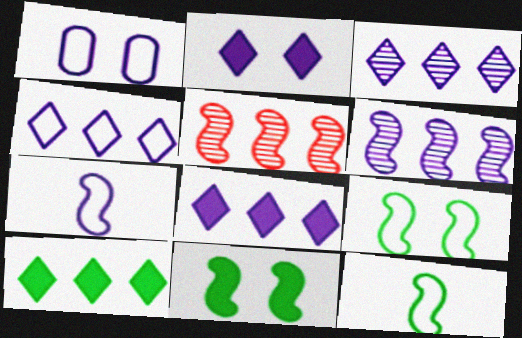[[1, 4, 7], 
[3, 4, 8], 
[5, 7, 11]]